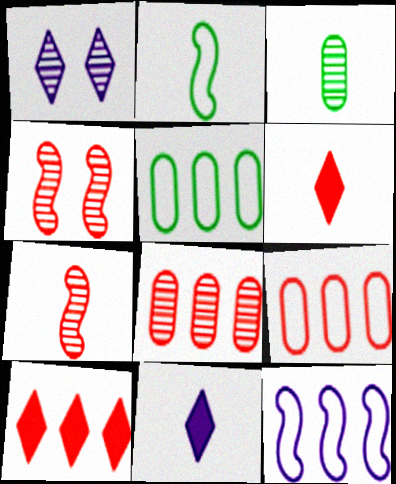[[4, 5, 11], 
[4, 6, 9]]